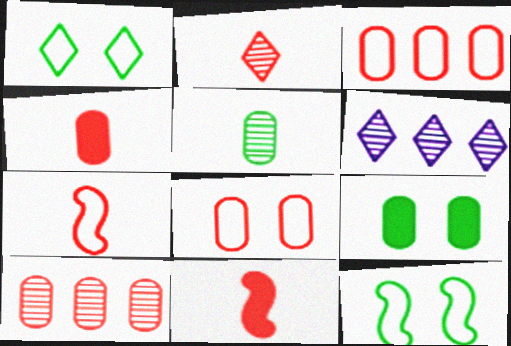[[2, 4, 7], 
[4, 6, 12], 
[4, 8, 10], 
[6, 7, 9]]